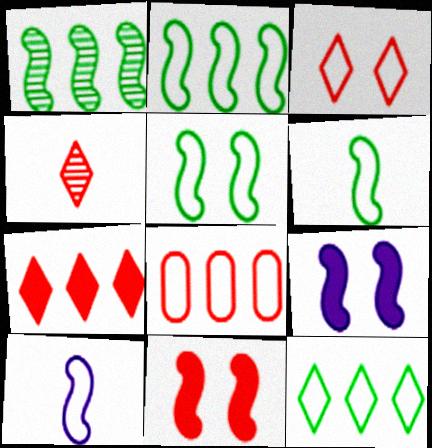[[1, 10, 11], 
[2, 5, 6], 
[3, 4, 7], 
[4, 8, 11]]